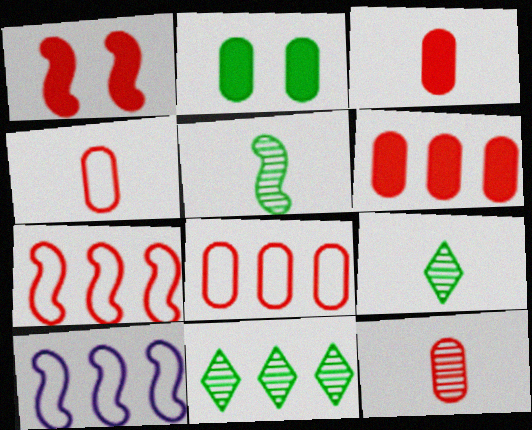[[1, 5, 10], 
[3, 4, 12], 
[6, 10, 11]]